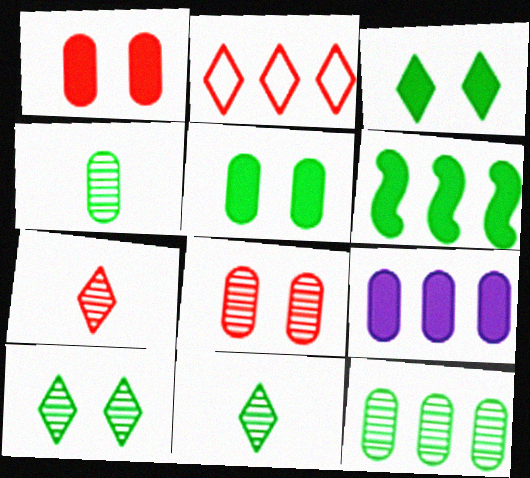[]